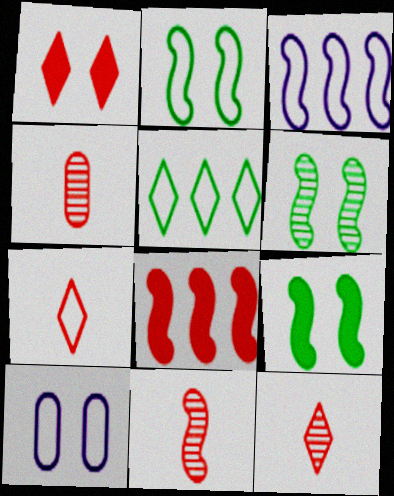[[1, 6, 10], 
[2, 6, 9], 
[3, 9, 11], 
[4, 11, 12]]